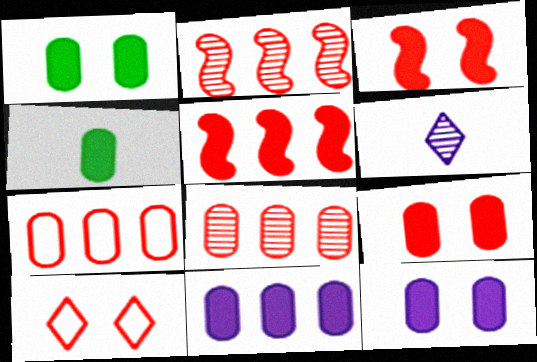[[1, 9, 12], 
[4, 9, 11]]